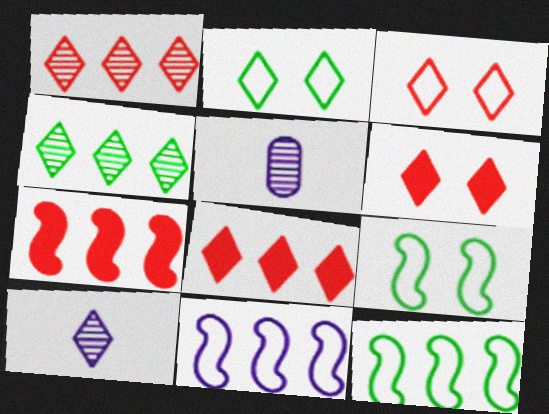[[2, 5, 7], 
[2, 8, 10], 
[5, 6, 12], 
[5, 8, 9]]